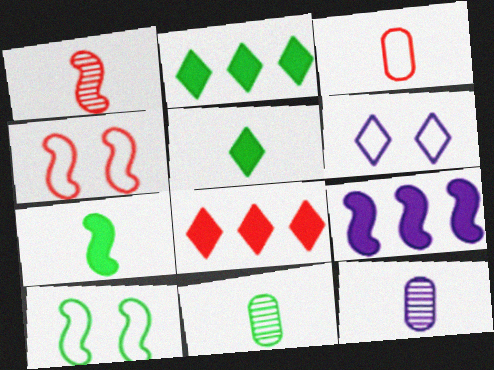[[1, 9, 10], 
[2, 4, 12], 
[2, 10, 11], 
[6, 9, 12], 
[8, 10, 12]]